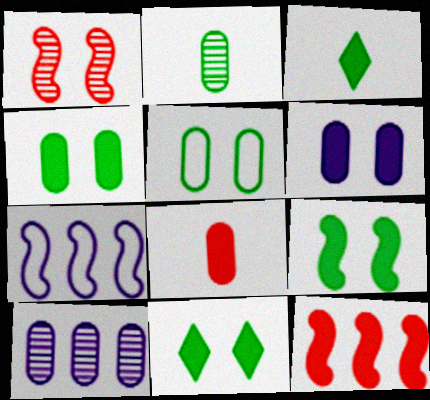[[3, 6, 12], 
[4, 9, 11], 
[5, 8, 10]]